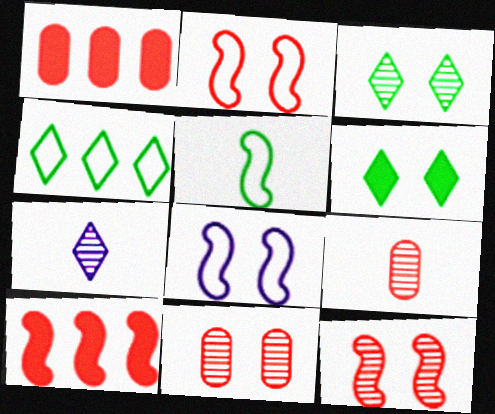[[6, 8, 11]]